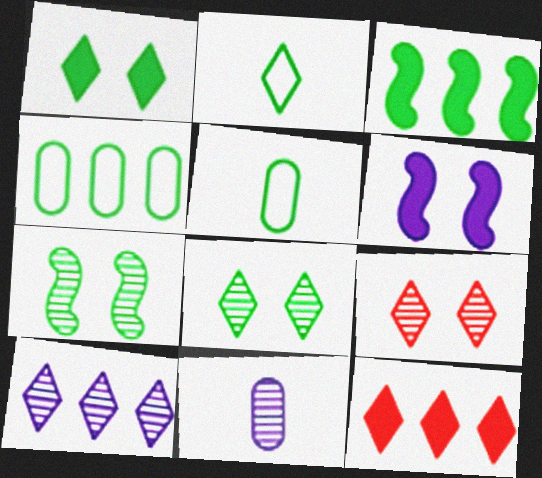[[3, 5, 8]]